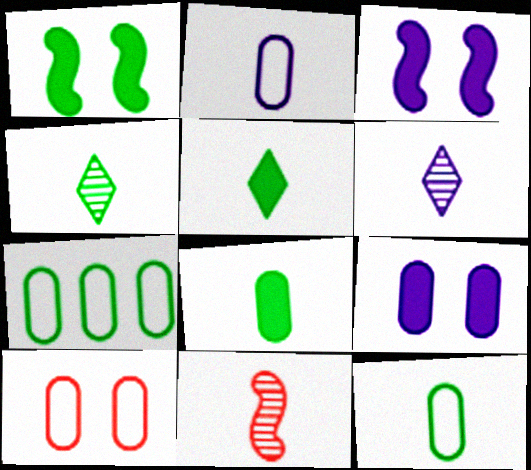[[1, 4, 7], 
[2, 5, 11], 
[2, 7, 10]]